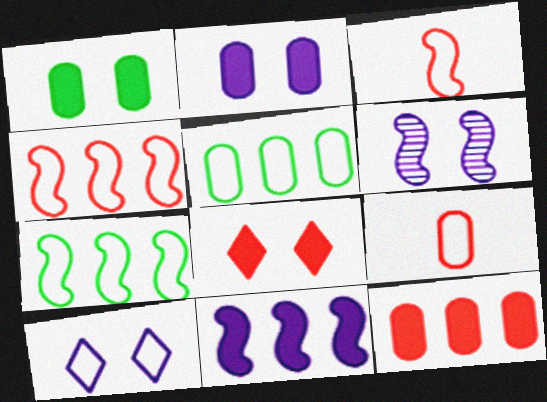[[2, 6, 10], 
[3, 5, 10], 
[7, 9, 10]]